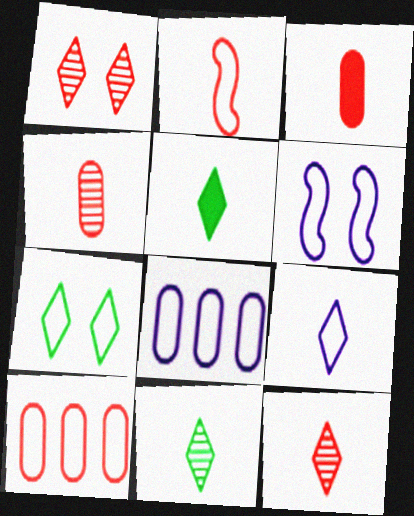[[2, 3, 12], 
[2, 7, 8], 
[5, 9, 12], 
[6, 8, 9]]